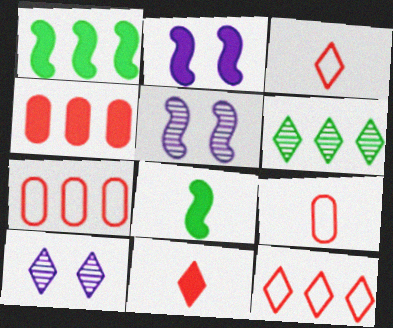[[1, 9, 10], 
[2, 6, 9], 
[7, 8, 10]]